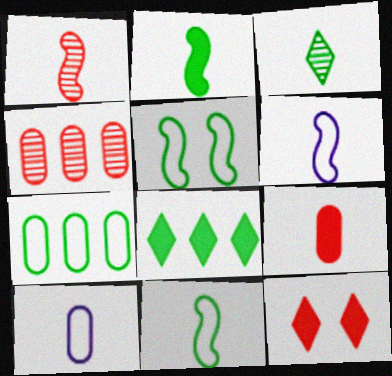[[1, 2, 6], 
[3, 6, 9]]